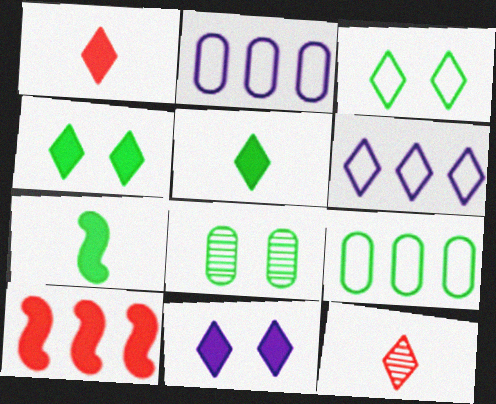[[4, 6, 12]]